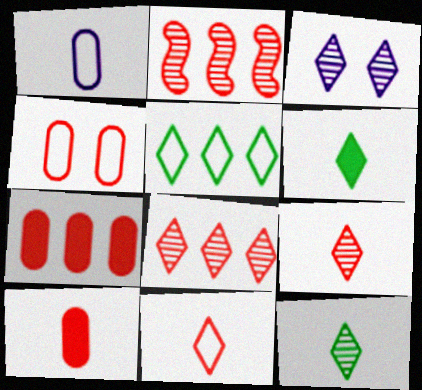[[3, 8, 12]]